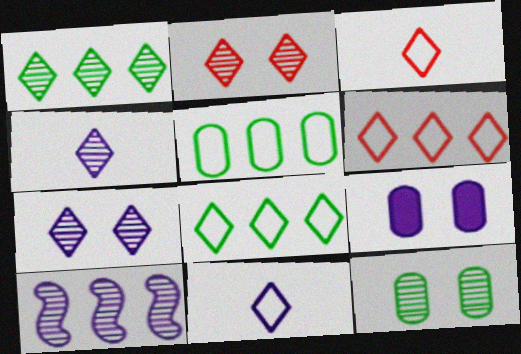[[1, 2, 4], 
[9, 10, 11]]